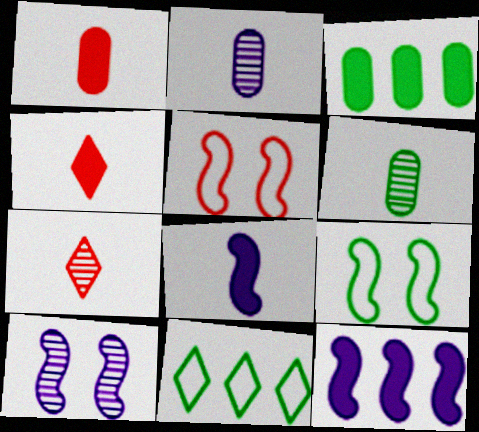[[1, 10, 11]]